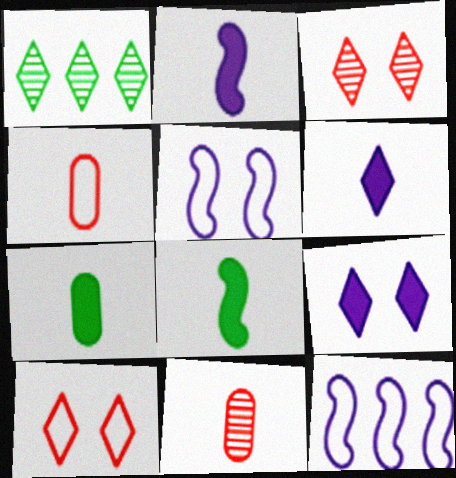[[1, 6, 10], 
[3, 7, 12]]